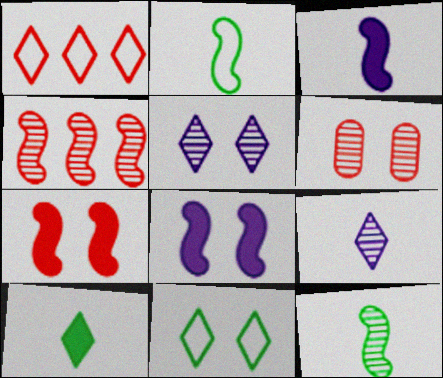[[1, 5, 10], 
[2, 4, 8], 
[6, 8, 11]]